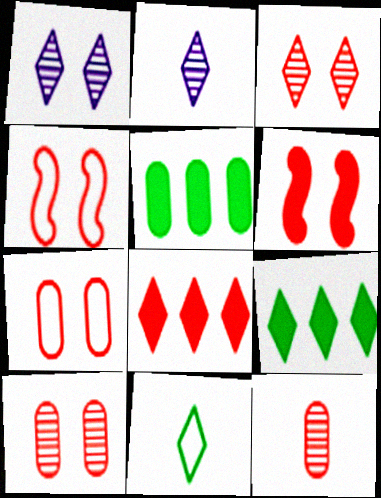[[1, 8, 11], 
[2, 4, 5], 
[3, 6, 7], 
[4, 8, 12]]